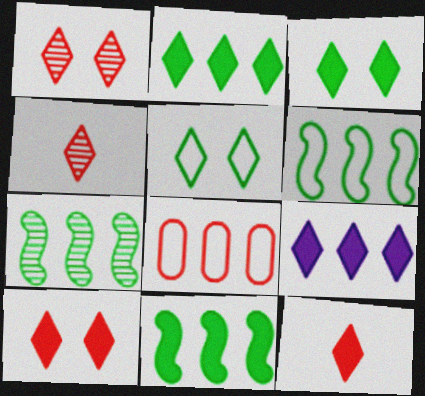[[3, 9, 12], 
[4, 5, 9], 
[6, 7, 11], 
[7, 8, 9]]